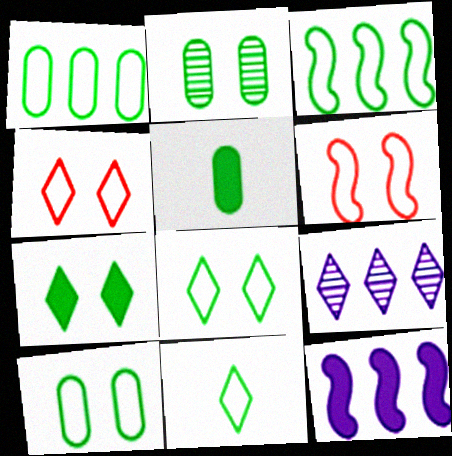[[1, 2, 5], 
[3, 10, 11], 
[5, 6, 9]]